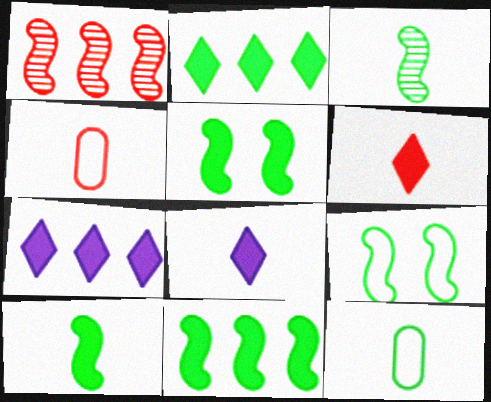[[3, 4, 8], 
[3, 9, 11], 
[5, 10, 11]]